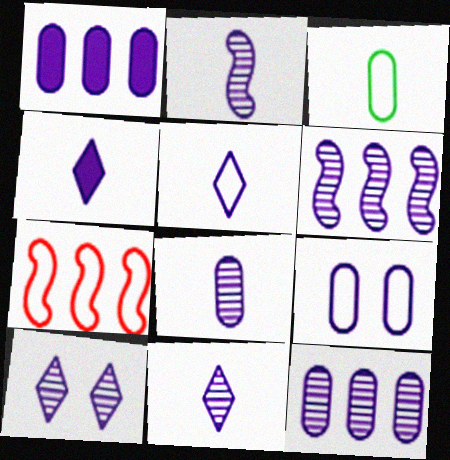[[1, 8, 9], 
[2, 8, 11], 
[2, 10, 12], 
[4, 5, 11], 
[4, 6, 9], 
[6, 8, 10]]